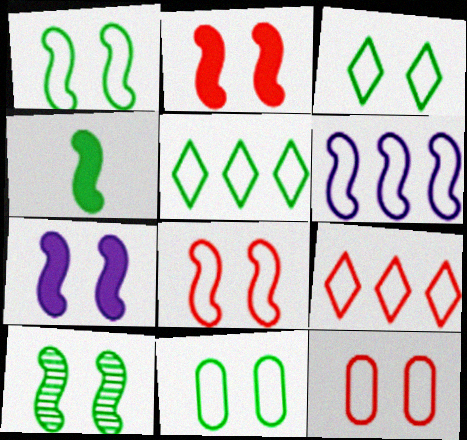[[1, 3, 11], 
[7, 8, 10]]